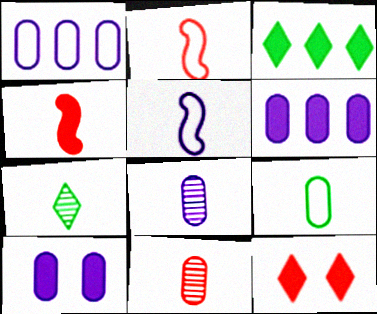[[1, 8, 10], 
[3, 4, 10]]